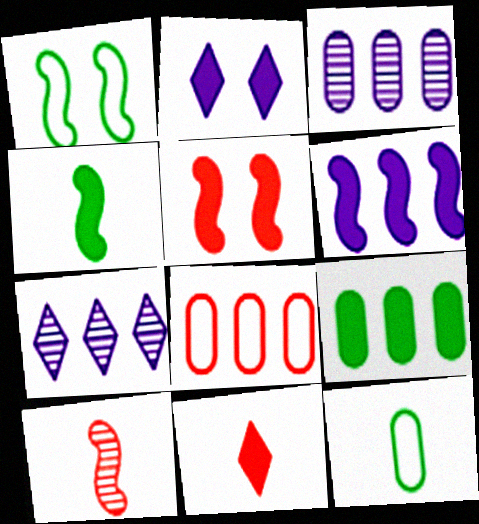[[1, 3, 11], 
[1, 6, 10], 
[3, 8, 9], 
[4, 5, 6], 
[5, 7, 12]]